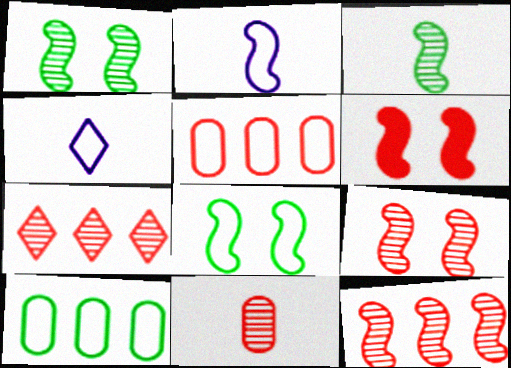[[4, 5, 8], 
[7, 9, 11]]